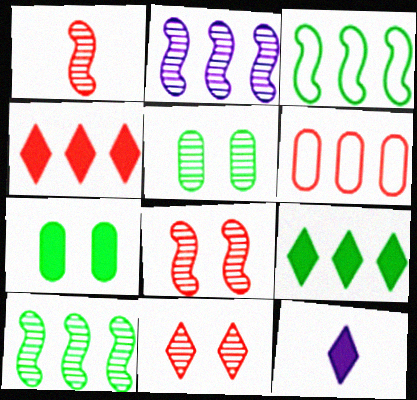[[2, 6, 9]]